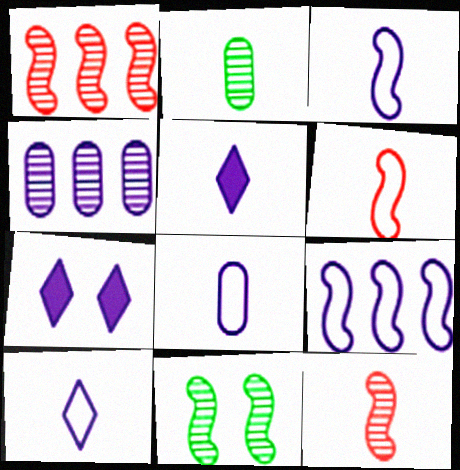[[2, 5, 6], 
[3, 4, 7], 
[3, 8, 10]]